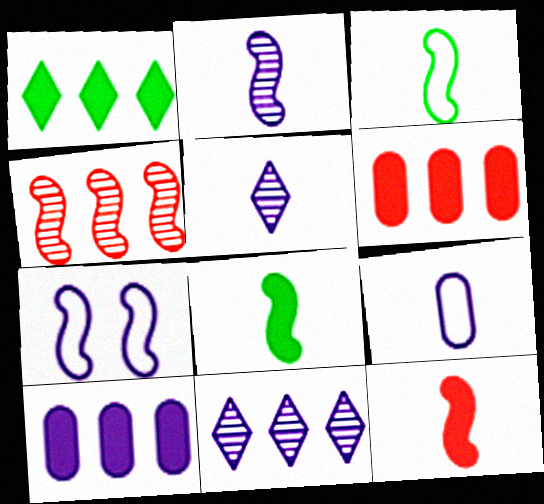[[2, 3, 12], 
[4, 7, 8], 
[5, 7, 10]]